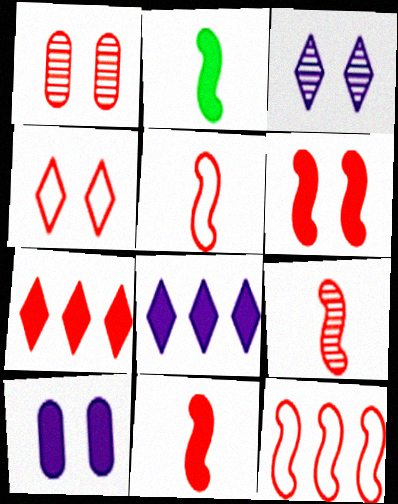[[1, 4, 6], 
[1, 5, 7], 
[2, 7, 10], 
[5, 9, 11], 
[6, 9, 12]]